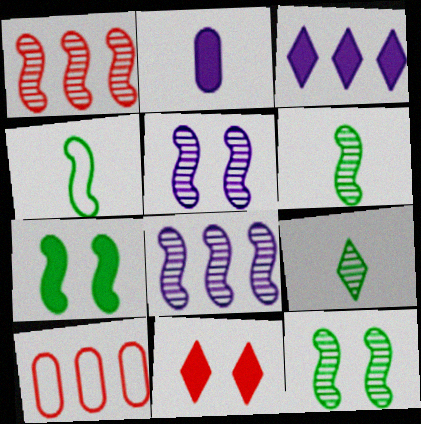[[1, 5, 6]]